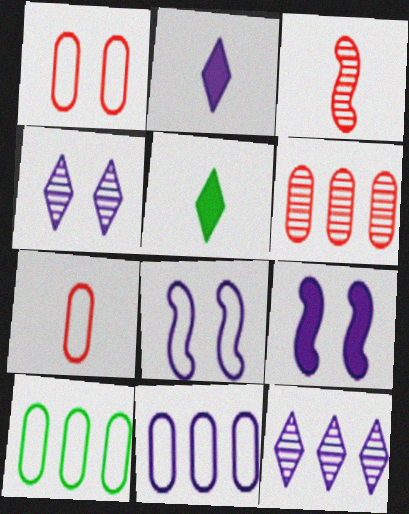[[5, 6, 8]]